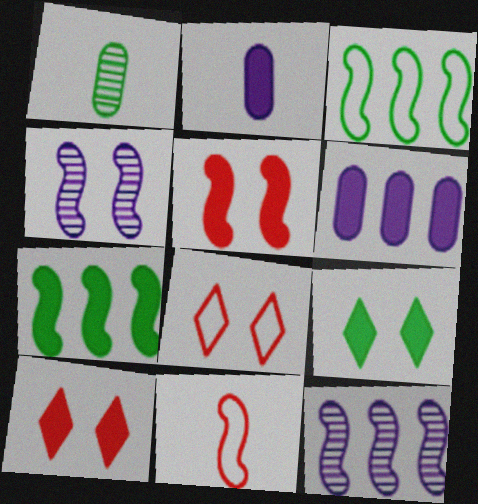[[1, 3, 9], 
[2, 7, 10], 
[4, 7, 11]]